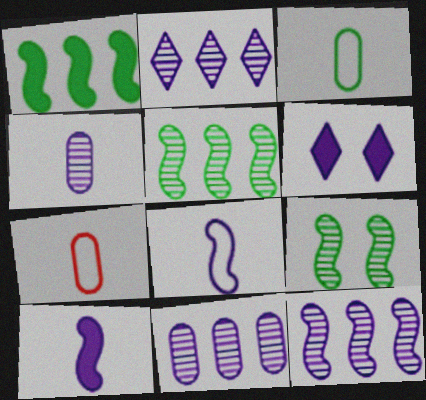[[2, 11, 12], 
[5, 6, 7], 
[6, 8, 11]]